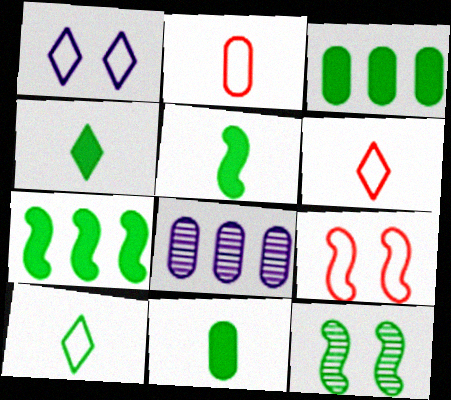[[3, 10, 12], 
[4, 5, 11], 
[4, 8, 9]]